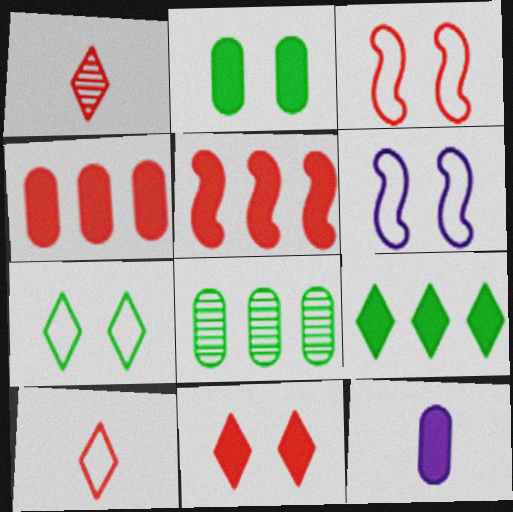[[1, 3, 4], 
[2, 4, 12]]